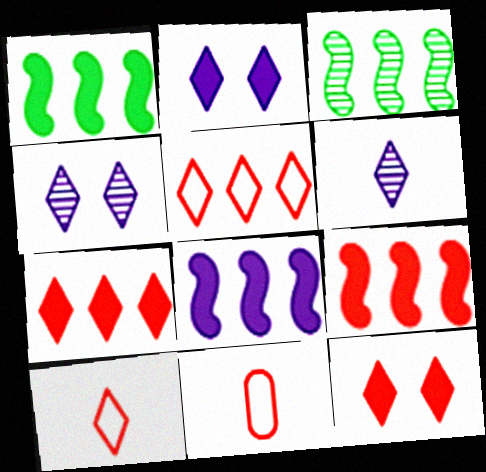[[1, 4, 11], 
[1, 8, 9], 
[2, 3, 11]]